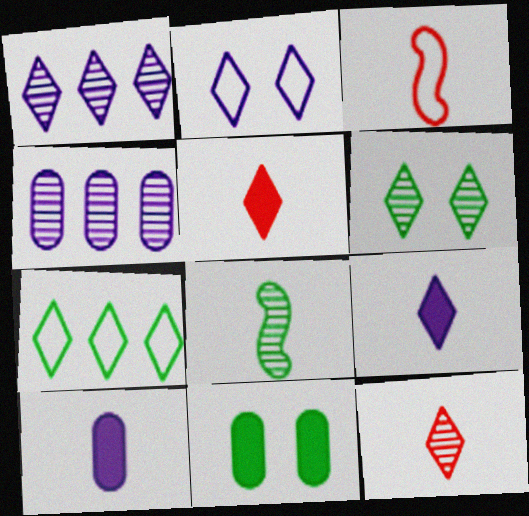[[1, 2, 9], 
[1, 3, 11], 
[1, 6, 12], 
[7, 8, 11]]